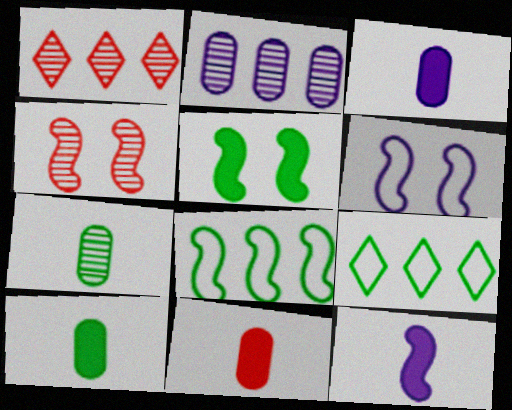[[1, 6, 10], 
[3, 4, 9], 
[3, 10, 11], 
[4, 5, 6], 
[4, 8, 12], 
[5, 7, 9]]